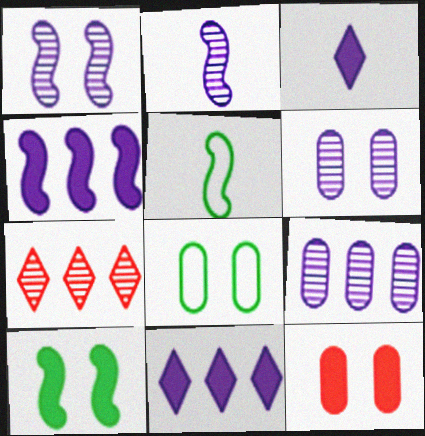[[6, 8, 12]]